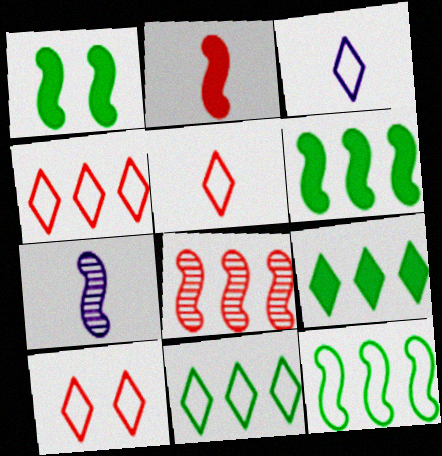[[3, 10, 11], 
[4, 5, 10]]